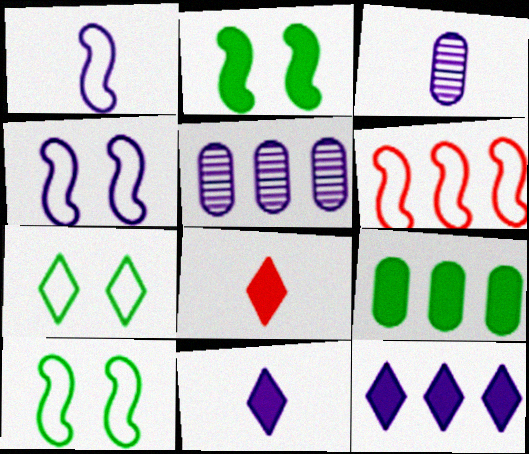[[1, 3, 11], 
[1, 6, 10], 
[3, 4, 12], 
[4, 5, 11], 
[5, 8, 10]]